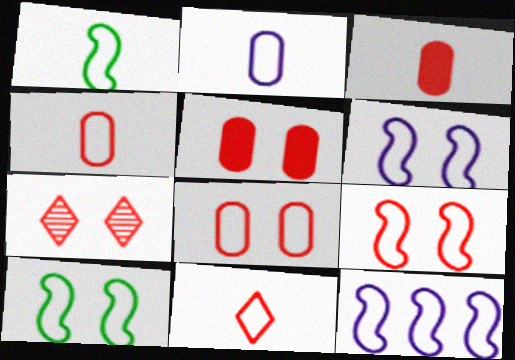[[1, 2, 11], 
[1, 9, 12], 
[5, 7, 9], 
[6, 9, 10]]